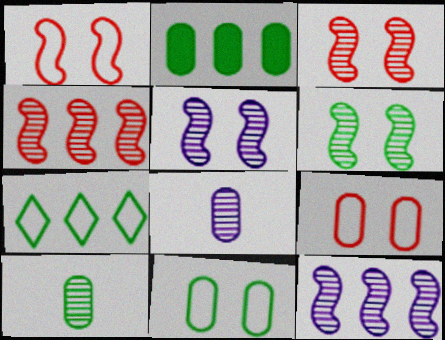[[2, 8, 9], 
[2, 10, 11], 
[3, 5, 6]]